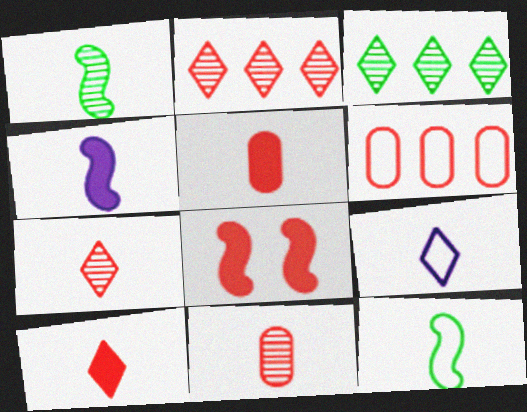[[1, 5, 9], 
[6, 7, 8]]